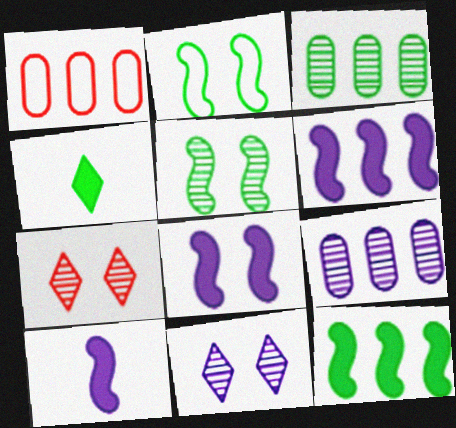[[2, 3, 4], 
[6, 8, 10]]